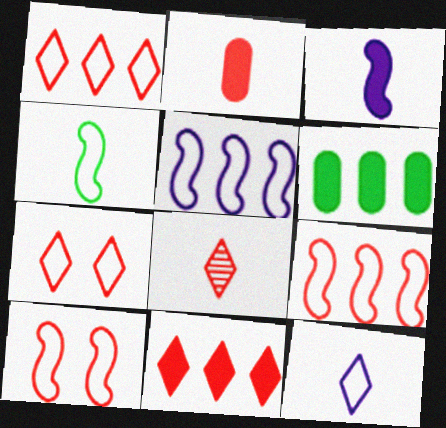[[4, 5, 10], 
[7, 8, 11]]